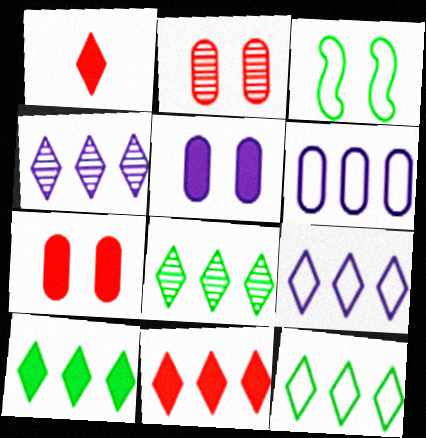[[4, 11, 12], 
[8, 9, 11], 
[8, 10, 12]]